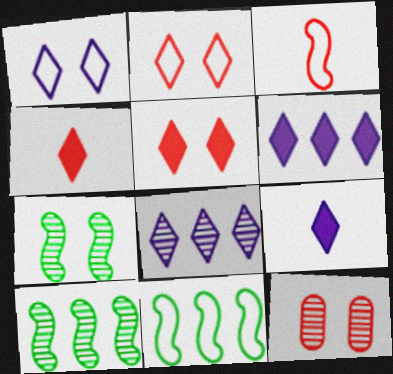[[1, 8, 9], 
[9, 11, 12]]